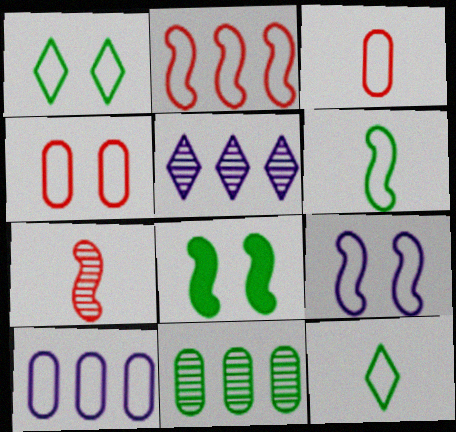[[1, 4, 9], 
[2, 6, 9], 
[3, 5, 8], 
[8, 11, 12]]